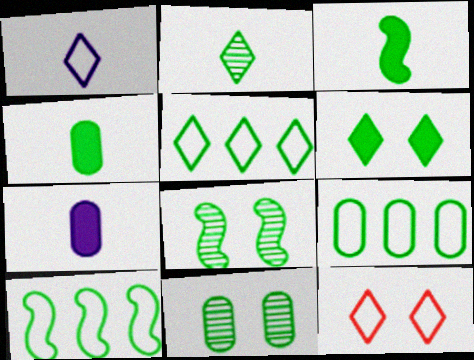[[1, 5, 12], 
[2, 5, 6], 
[3, 5, 11], 
[3, 8, 10], 
[4, 5, 8], 
[4, 9, 11], 
[5, 9, 10]]